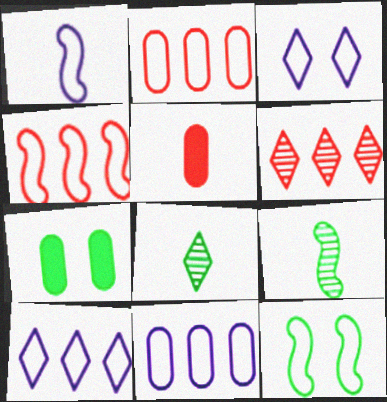[[1, 3, 11], 
[1, 4, 12], 
[1, 5, 8], 
[1, 6, 7]]